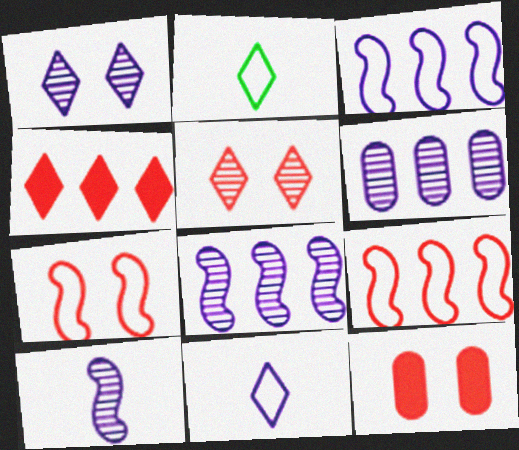[[1, 2, 4], 
[1, 6, 10], 
[2, 8, 12], 
[5, 7, 12]]